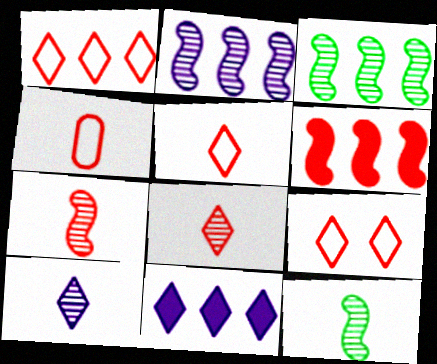[[1, 5, 9]]